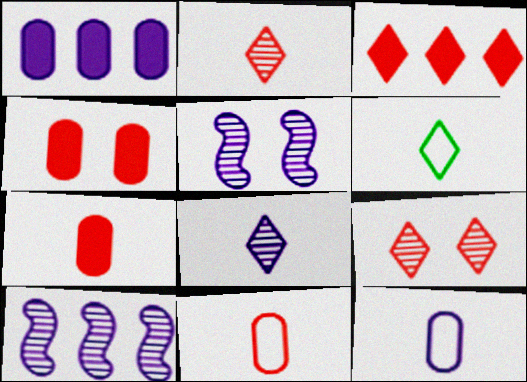[[4, 6, 10]]